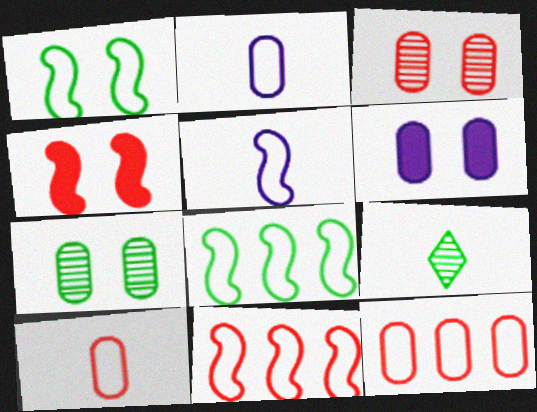[[1, 5, 11], 
[6, 9, 11]]